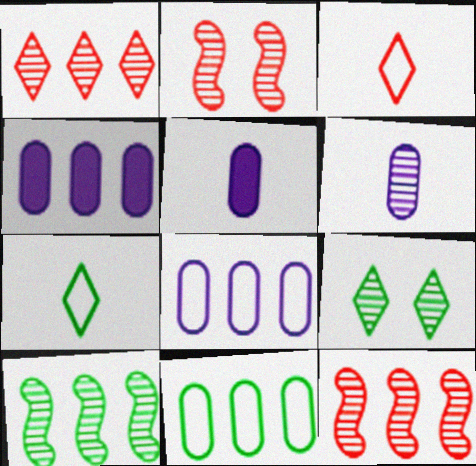[[2, 4, 7], 
[6, 9, 12]]